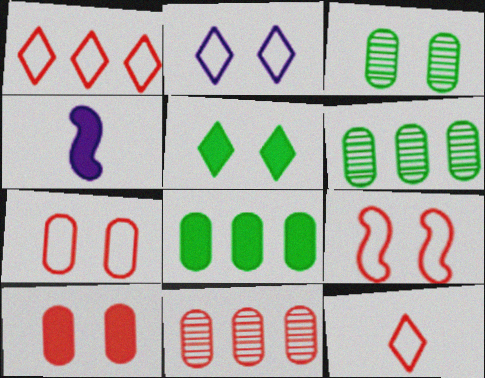[[1, 3, 4]]